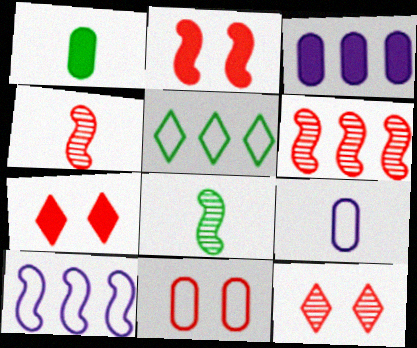[[1, 10, 12], 
[2, 8, 10], 
[2, 11, 12], 
[3, 5, 6]]